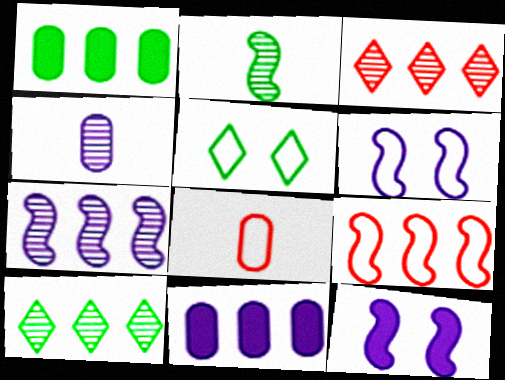[[1, 2, 5], 
[2, 9, 12], 
[8, 10, 12], 
[9, 10, 11]]